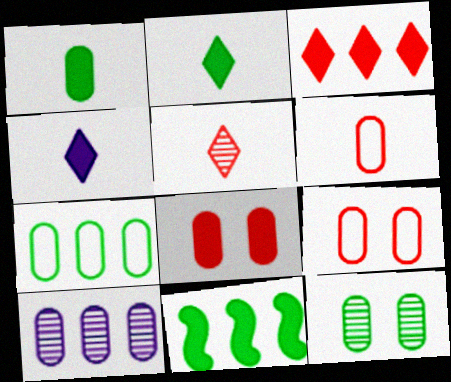[[1, 7, 12], 
[1, 9, 10], 
[4, 8, 11]]